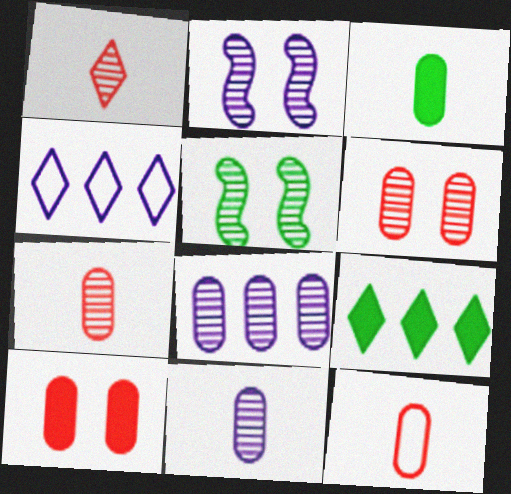[[1, 5, 8], 
[2, 9, 12], 
[3, 11, 12]]